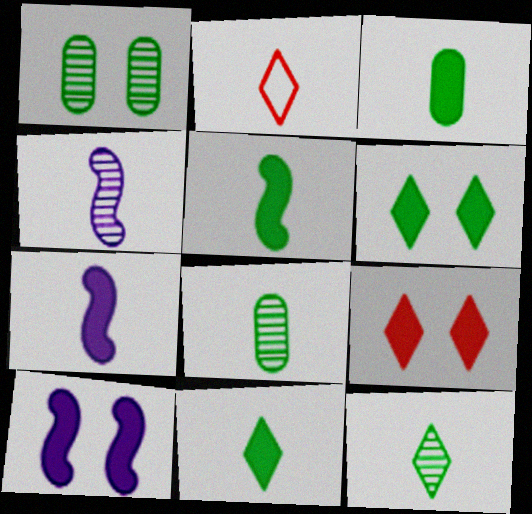[[2, 3, 4], 
[2, 7, 8], 
[3, 5, 11]]